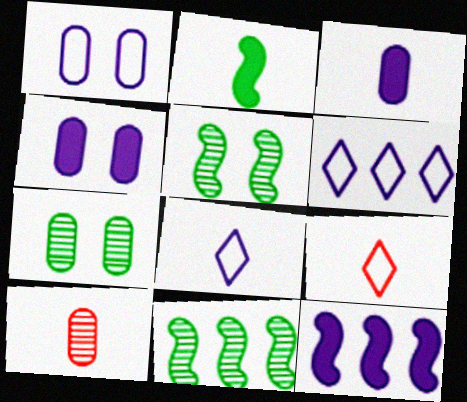[[2, 8, 10], 
[4, 9, 11], 
[7, 9, 12]]